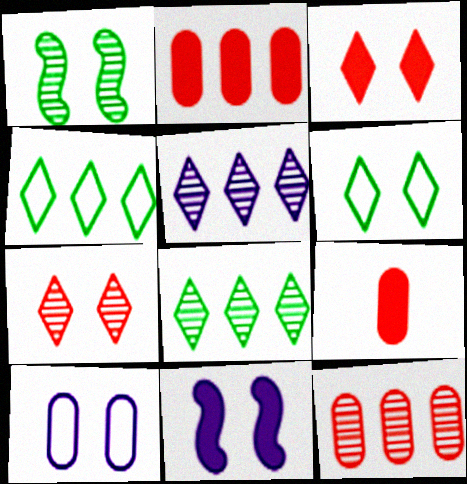[[1, 3, 10]]